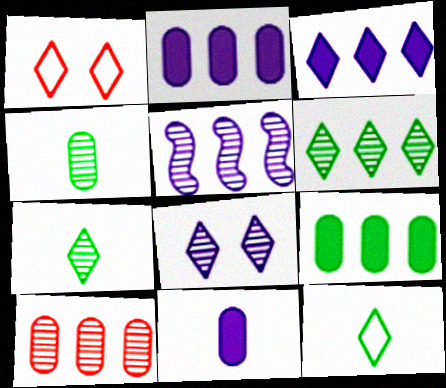[[1, 3, 7], 
[5, 6, 10]]